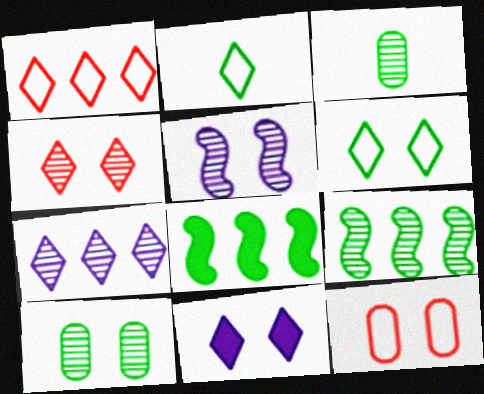[[2, 8, 10], 
[3, 6, 8], 
[4, 5, 10], 
[4, 6, 11]]